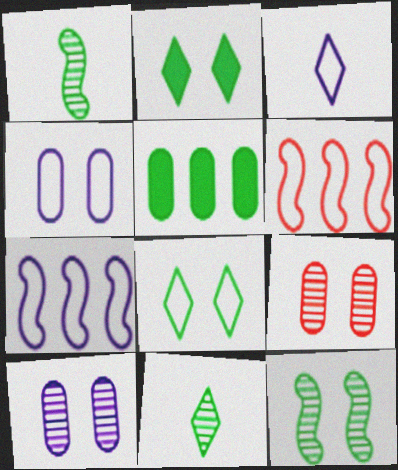[[1, 5, 8], 
[3, 4, 7]]